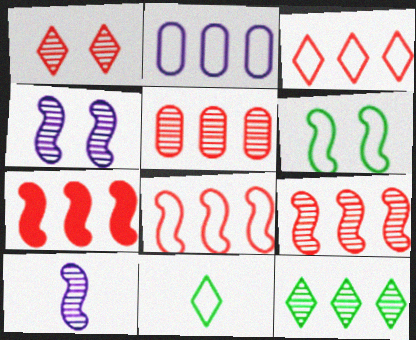[[2, 7, 12], 
[3, 5, 7], 
[6, 7, 10], 
[7, 8, 9]]